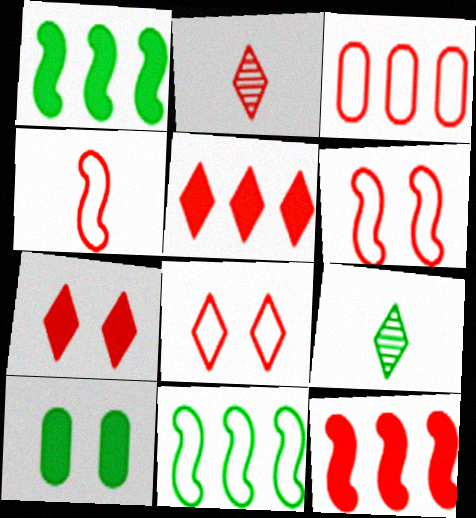[[2, 5, 8], 
[3, 4, 8], 
[9, 10, 11]]